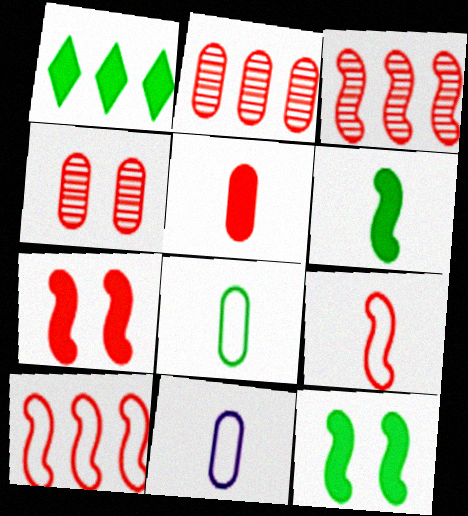[[3, 7, 9]]